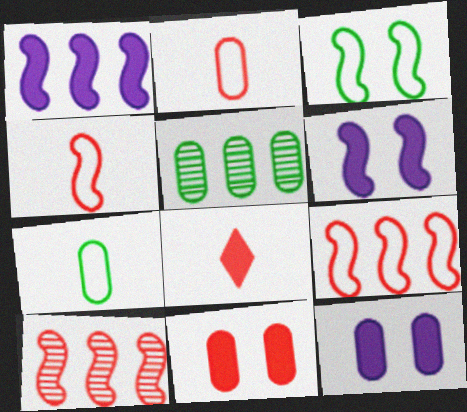[[2, 5, 12]]